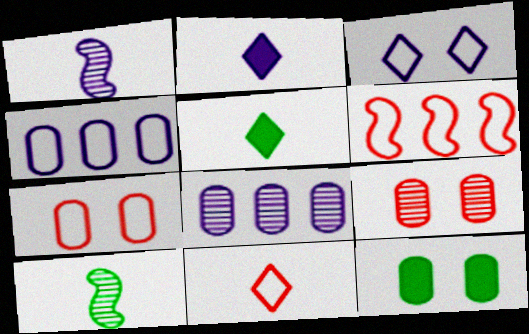[[6, 7, 11]]